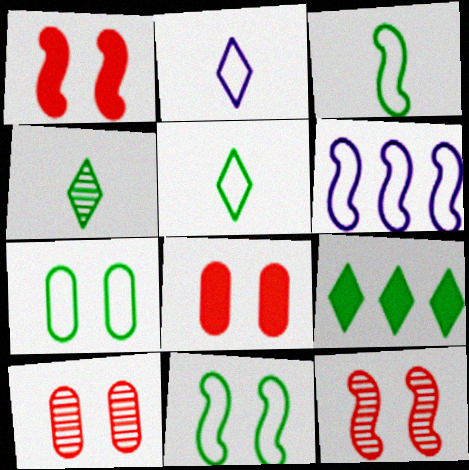[[4, 6, 8]]